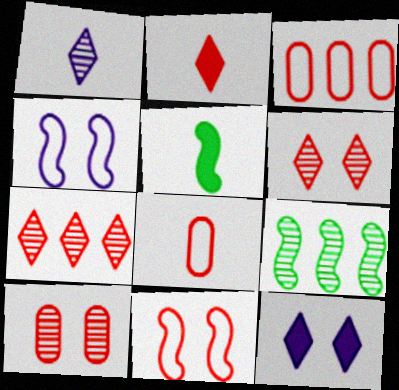[[1, 5, 8], 
[1, 9, 10], 
[8, 9, 12]]